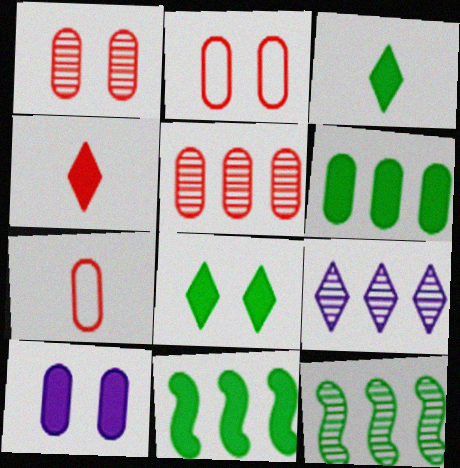[[4, 10, 11], 
[5, 9, 12]]